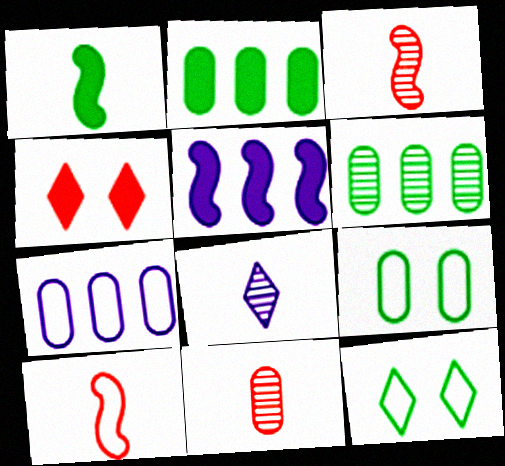[[1, 6, 12], 
[5, 11, 12], 
[7, 10, 12]]